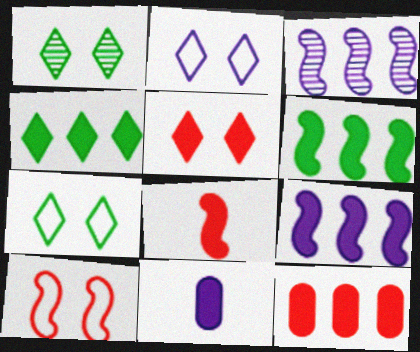[[1, 2, 5], 
[2, 3, 11], 
[4, 9, 12], 
[5, 6, 11], 
[5, 8, 12]]